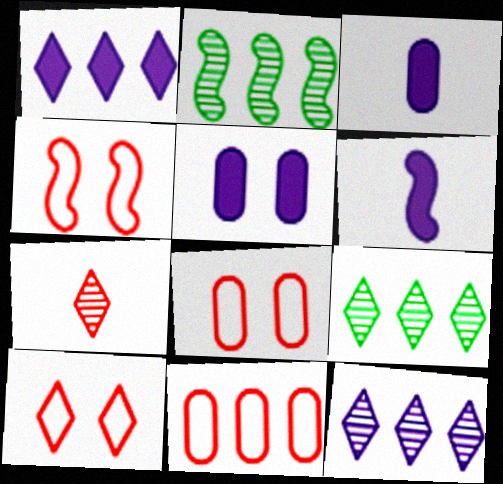[[1, 2, 11], 
[1, 5, 6], 
[2, 3, 10], 
[2, 4, 6], 
[3, 4, 9], 
[4, 8, 10], 
[6, 8, 9]]